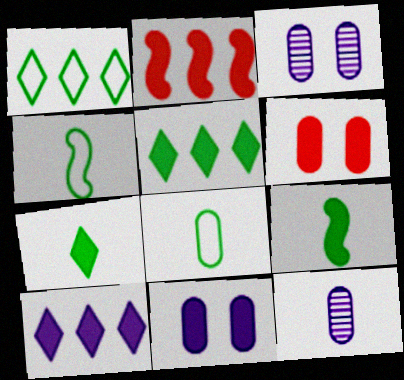[[2, 7, 11], 
[6, 9, 10]]